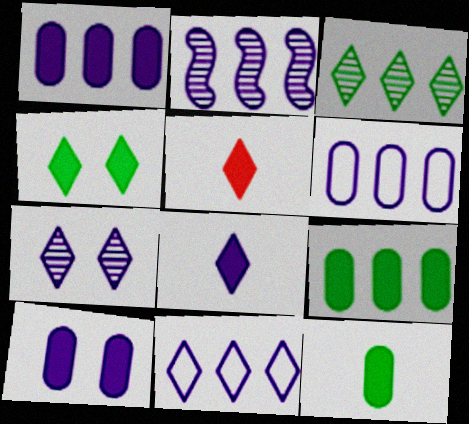[[1, 2, 11], 
[7, 8, 11]]